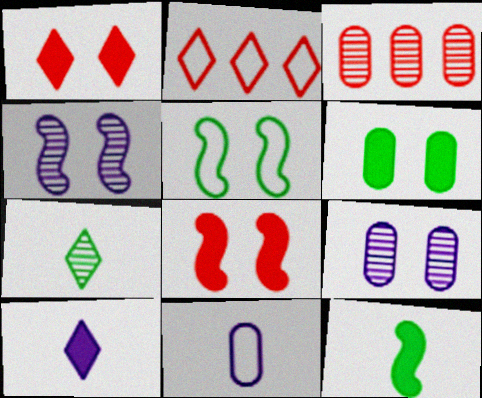[[1, 5, 9], 
[2, 5, 11], 
[2, 9, 12], 
[3, 4, 7], 
[3, 5, 10], 
[3, 6, 11], 
[4, 5, 8]]